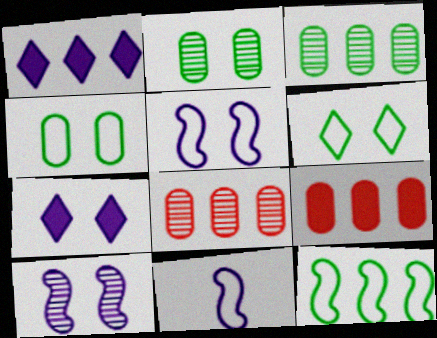[[1, 8, 12]]